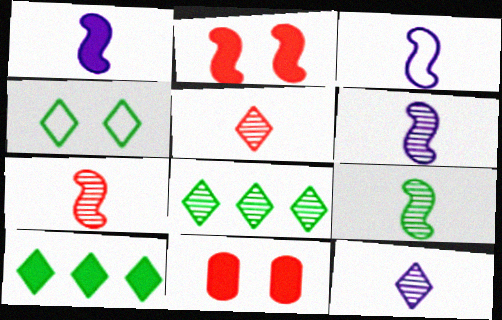[[1, 3, 6], 
[1, 10, 11], 
[3, 8, 11], 
[6, 7, 9]]